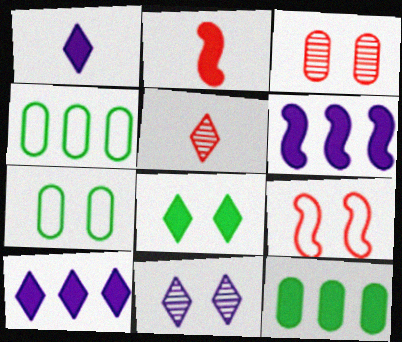[[2, 4, 11], 
[5, 6, 7]]